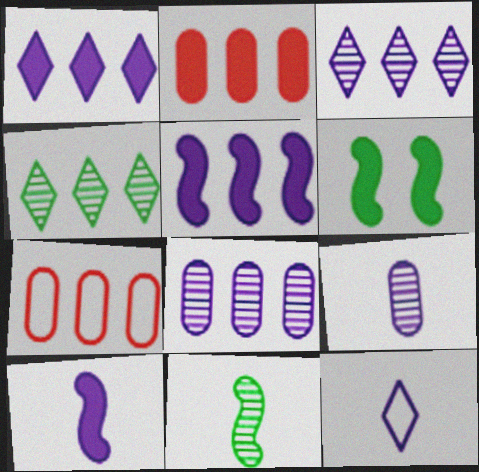[[4, 5, 7], 
[9, 10, 12]]